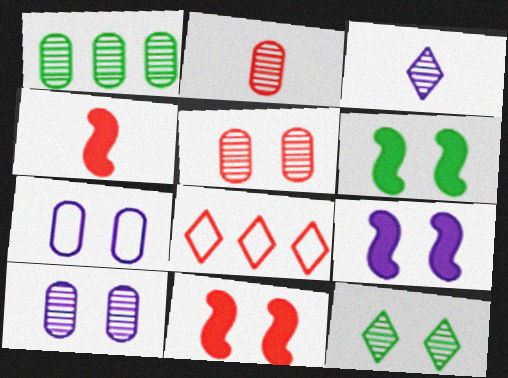[[1, 2, 10], 
[2, 8, 11], 
[4, 5, 8], 
[6, 9, 11], 
[7, 11, 12]]